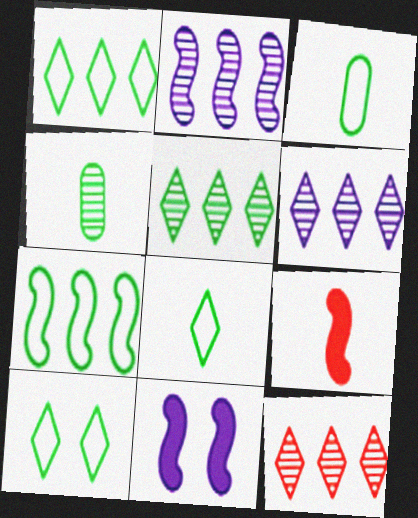[[1, 8, 10], 
[3, 7, 10], 
[3, 11, 12], 
[5, 6, 12]]